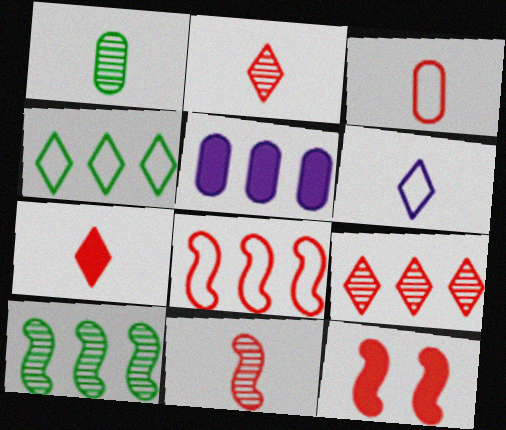[[3, 7, 11], 
[3, 9, 12], 
[8, 11, 12]]